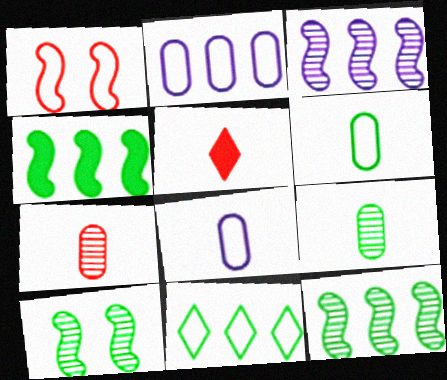[[1, 8, 11], 
[2, 5, 10]]